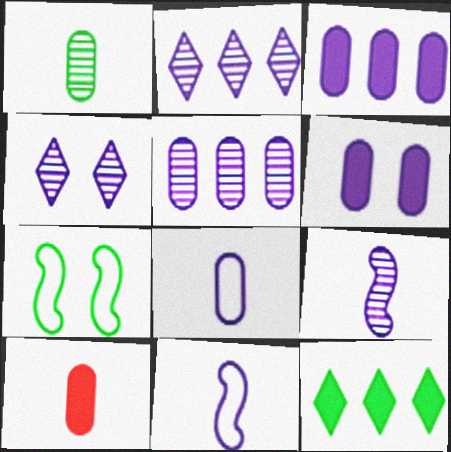[[1, 7, 12], 
[1, 8, 10], 
[2, 6, 11], 
[2, 7, 10], 
[3, 4, 11], 
[4, 5, 9], 
[5, 6, 8]]